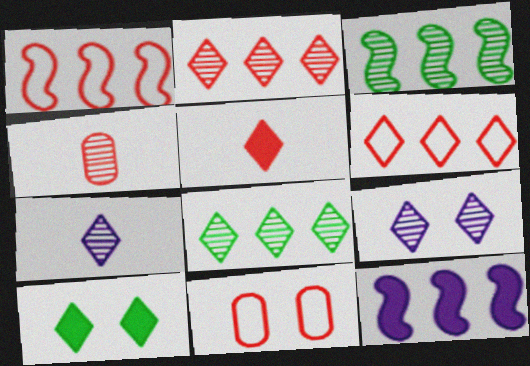[[1, 3, 12], 
[3, 4, 9], 
[6, 7, 10]]